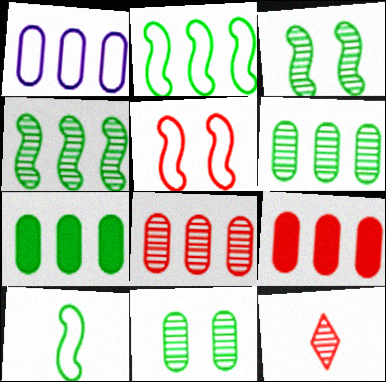[[1, 6, 9], 
[1, 7, 8], 
[5, 9, 12]]